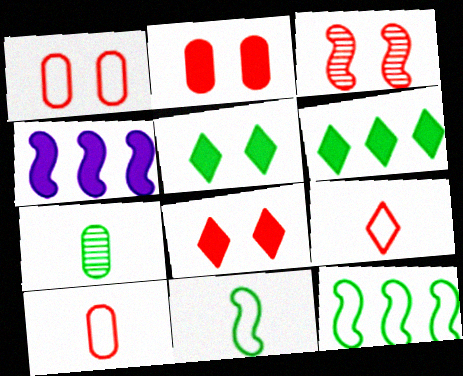[[1, 3, 8], 
[3, 4, 11], 
[5, 7, 12]]